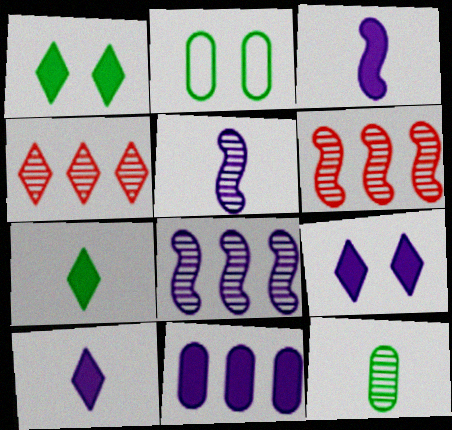[[2, 3, 4], 
[2, 6, 10], 
[3, 9, 11]]